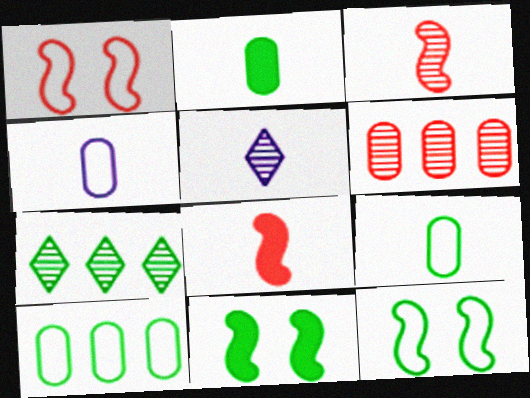[[2, 7, 12], 
[5, 8, 9], 
[7, 9, 11]]